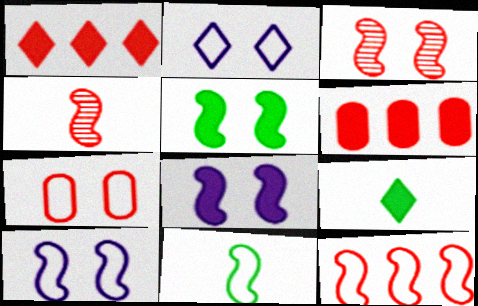[[1, 4, 7], 
[3, 5, 10], 
[6, 8, 9], 
[10, 11, 12]]